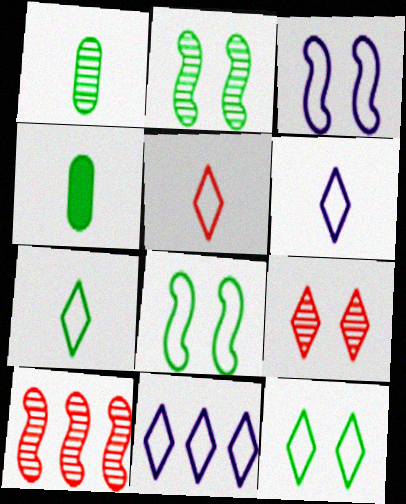[[5, 6, 7], 
[5, 11, 12]]